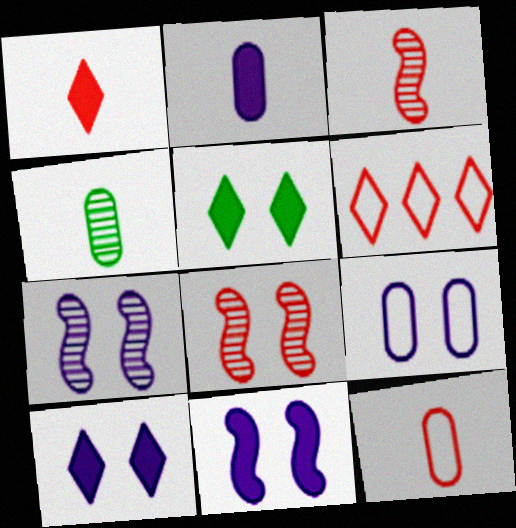[[1, 3, 12], 
[2, 4, 12], 
[4, 6, 11], 
[5, 8, 9], 
[7, 9, 10]]